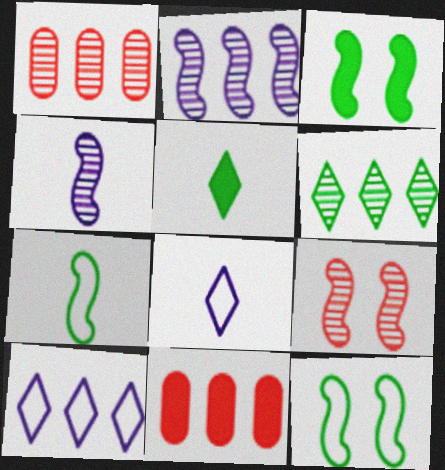[[1, 2, 6], 
[1, 3, 8]]